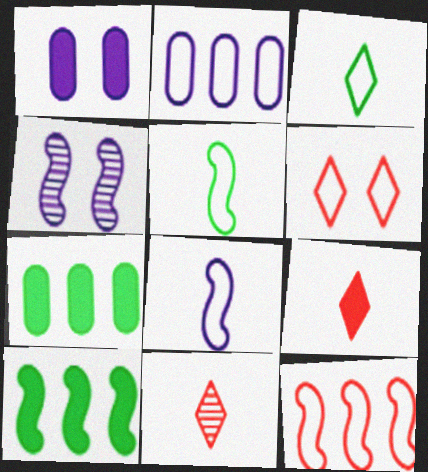[[1, 9, 10], 
[2, 5, 6]]